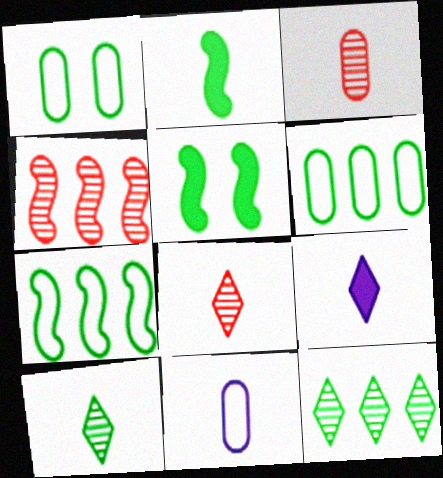[[1, 2, 12], 
[1, 4, 9], 
[2, 8, 11], 
[5, 6, 10]]